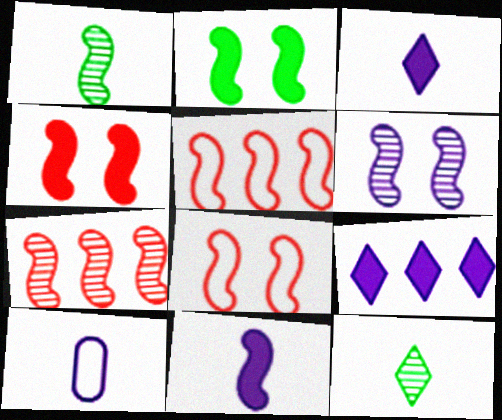[[1, 6, 7], 
[2, 6, 8], 
[6, 9, 10]]